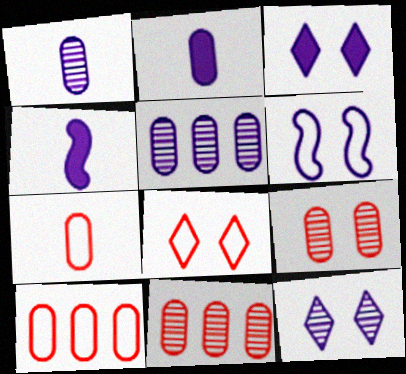[]